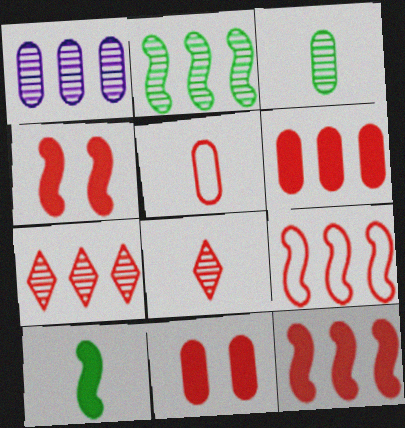[[1, 2, 7], 
[4, 5, 7], 
[6, 7, 9], 
[8, 9, 11]]